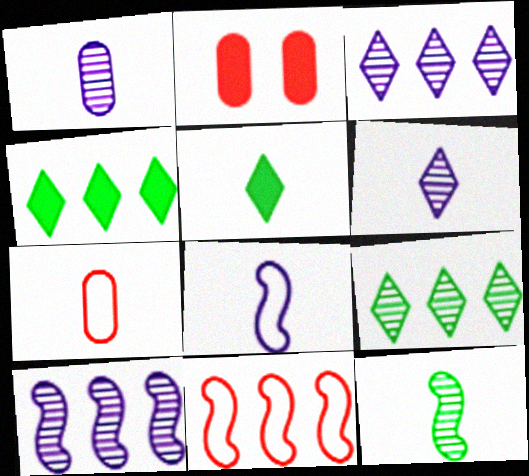[[2, 8, 9]]